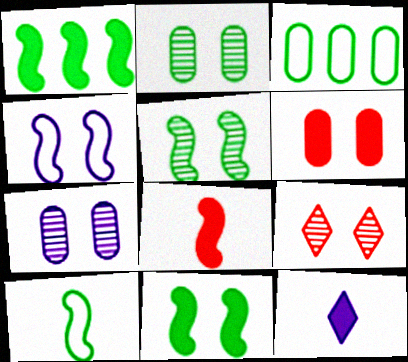[[1, 5, 10], 
[1, 6, 12], 
[5, 7, 9]]